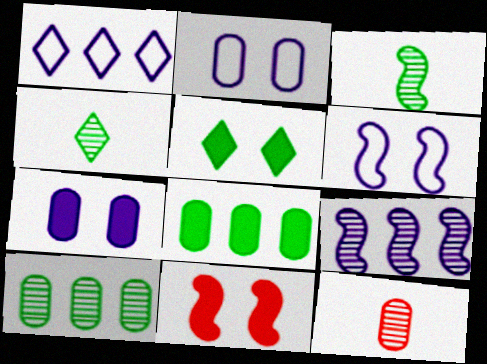[[2, 8, 12], 
[5, 7, 11]]